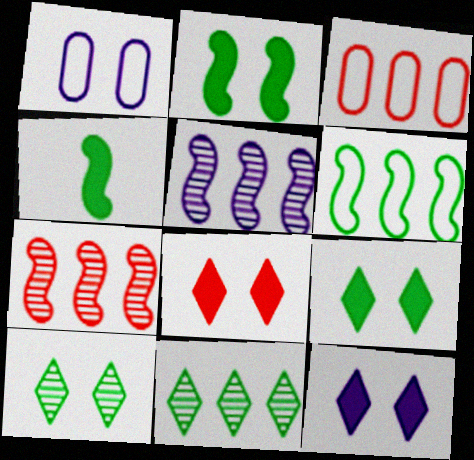[[8, 9, 12]]